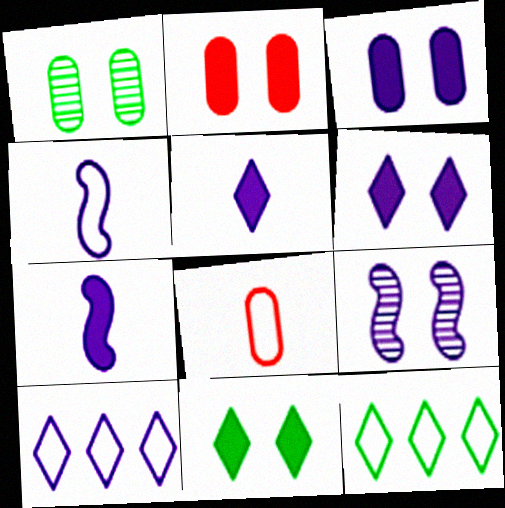[]